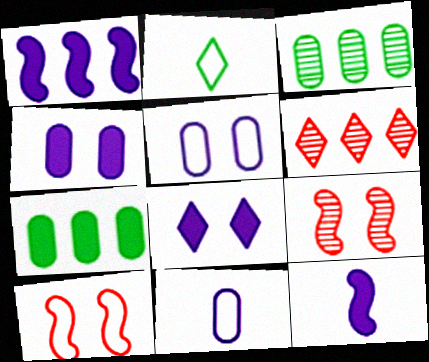[[2, 6, 8]]